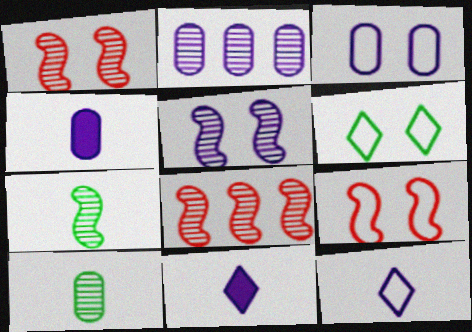[[2, 3, 4], 
[3, 6, 9], 
[4, 6, 8], 
[5, 7, 8]]